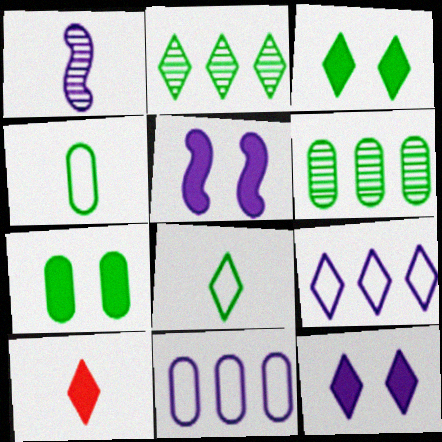[[1, 4, 10], 
[1, 11, 12], 
[2, 3, 8], 
[4, 6, 7]]